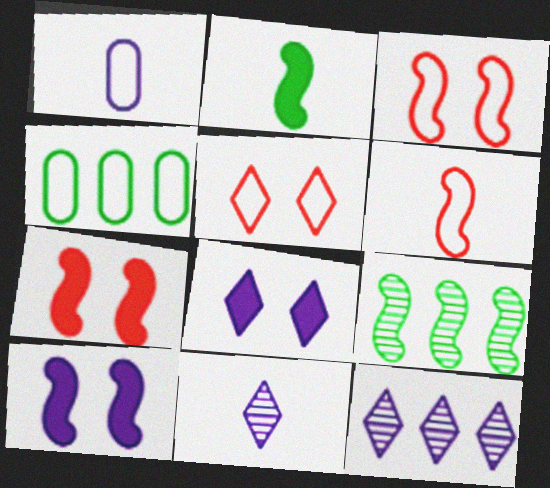[[1, 10, 12], 
[4, 7, 11], 
[6, 9, 10]]